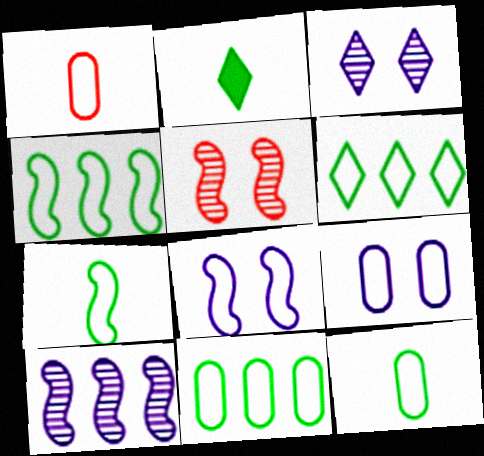[[1, 6, 8], 
[1, 9, 11], 
[4, 6, 11]]